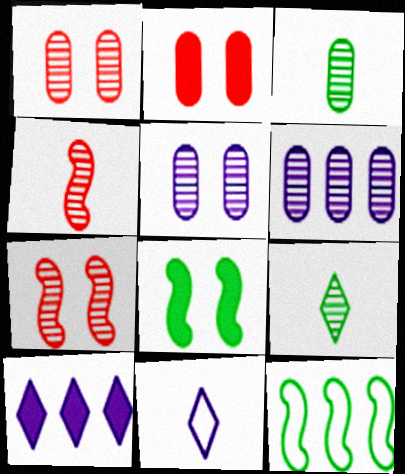[[1, 3, 6], 
[6, 7, 9]]